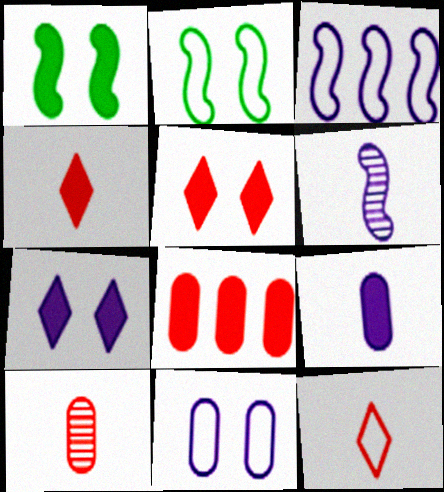[]